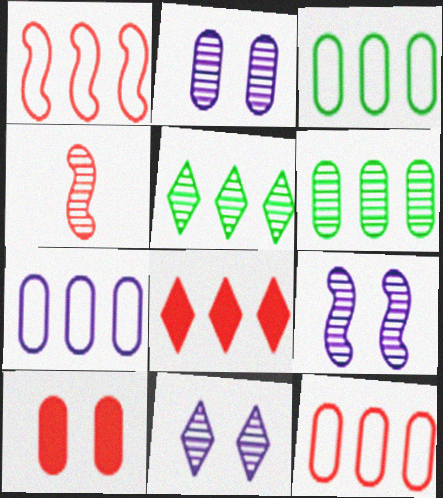[[2, 4, 5], 
[2, 9, 11], 
[3, 7, 12], 
[4, 6, 11]]